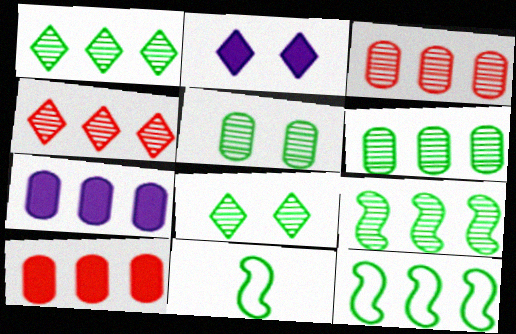[[1, 6, 9], 
[2, 3, 11], 
[4, 7, 12]]